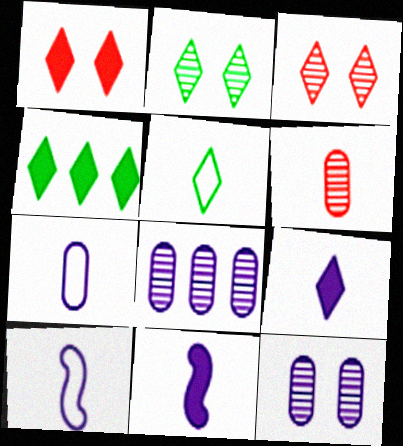[[1, 4, 9], 
[2, 4, 5], 
[5, 6, 11]]